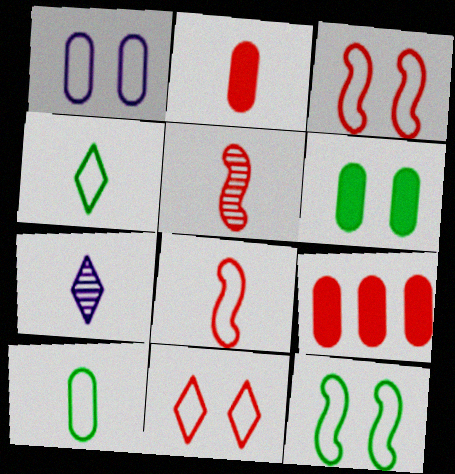[[1, 11, 12], 
[5, 9, 11], 
[7, 9, 12]]